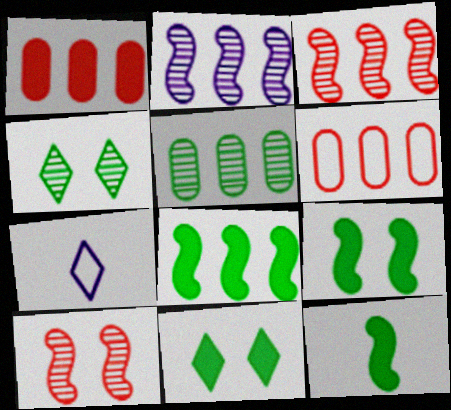[[8, 9, 12]]